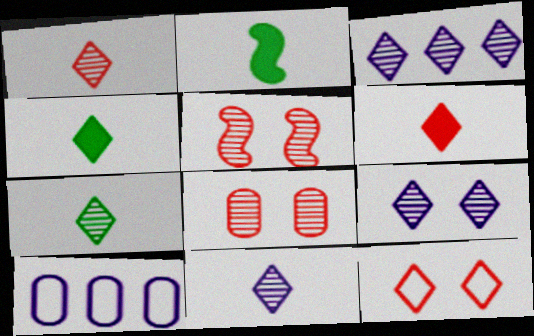[[1, 7, 11], 
[3, 4, 12], 
[3, 9, 11], 
[4, 5, 10]]